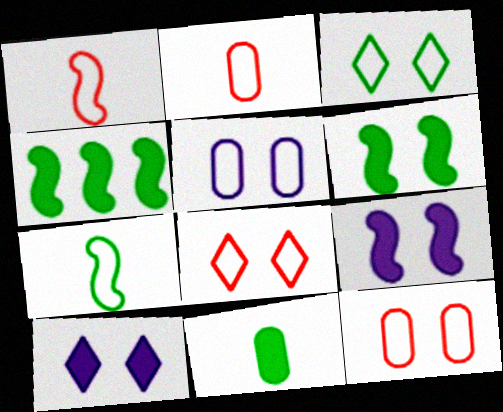[]